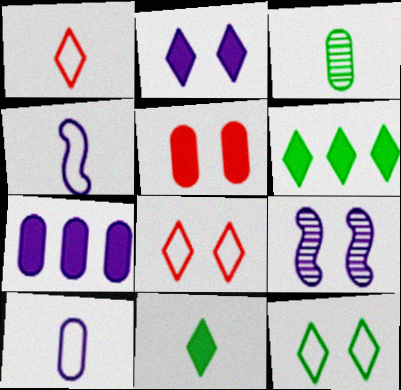[[5, 9, 12]]